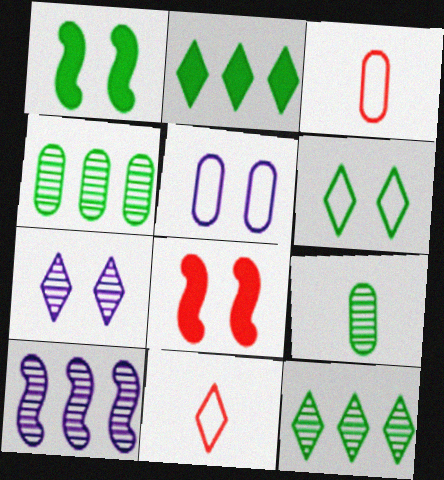[[2, 7, 11]]